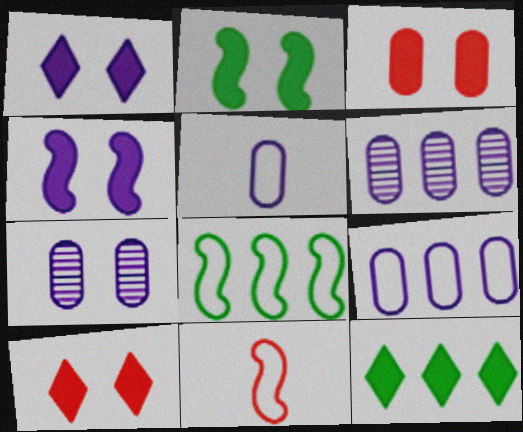[[1, 2, 3], 
[7, 11, 12]]